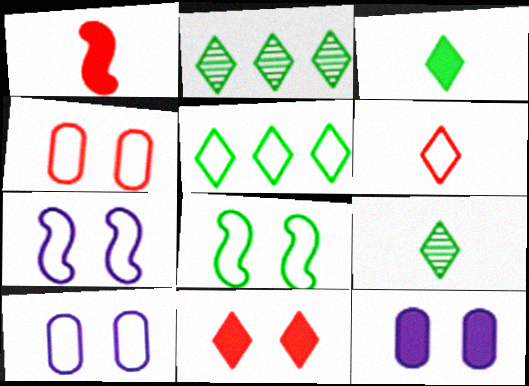[[1, 2, 10]]